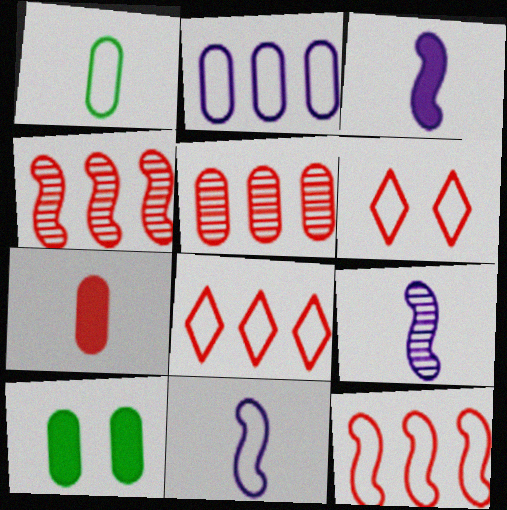[[3, 9, 11], 
[4, 6, 7], 
[8, 9, 10]]